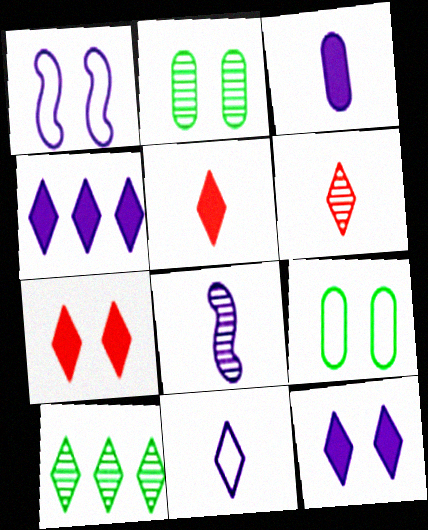[[1, 2, 7], 
[3, 8, 11], 
[7, 10, 11]]